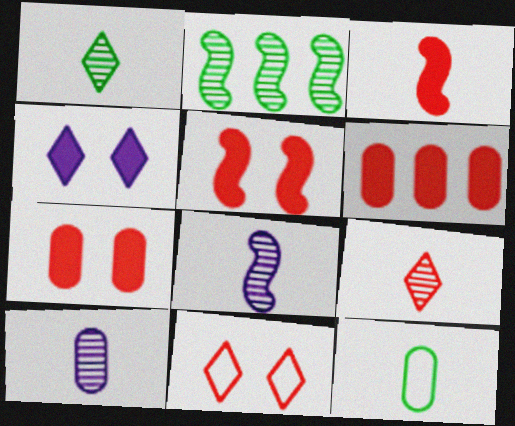[]